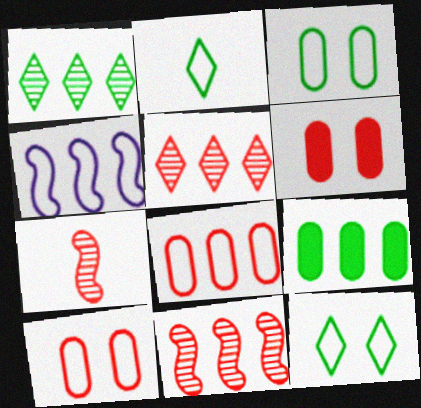[[2, 4, 10], 
[4, 5, 9]]